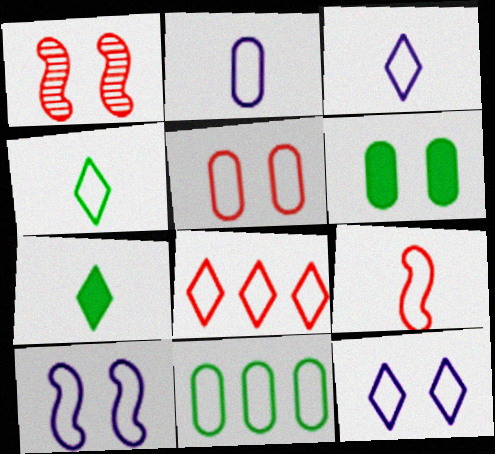[[1, 6, 12], 
[2, 4, 9], 
[2, 5, 11], 
[4, 8, 12], 
[5, 8, 9], 
[9, 11, 12]]